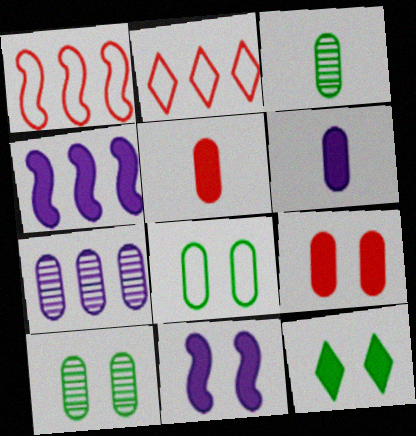[[2, 3, 11], 
[4, 5, 12], 
[5, 7, 8], 
[9, 11, 12]]